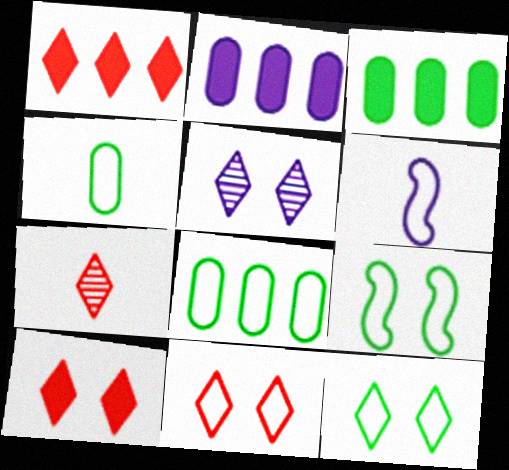[[1, 7, 11], 
[2, 5, 6], 
[2, 7, 9], 
[5, 10, 12], 
[6, 8, 11]]